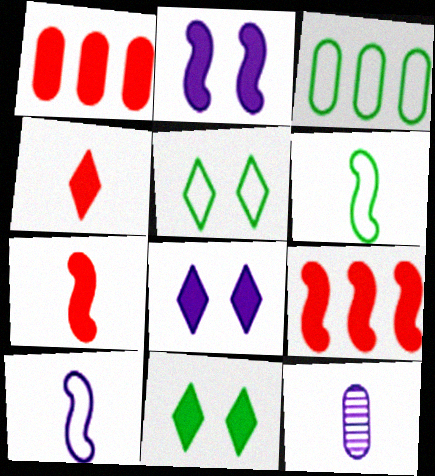[[3, 5, 6], 
[4, 6, 12], 
[5, 9, 12]]